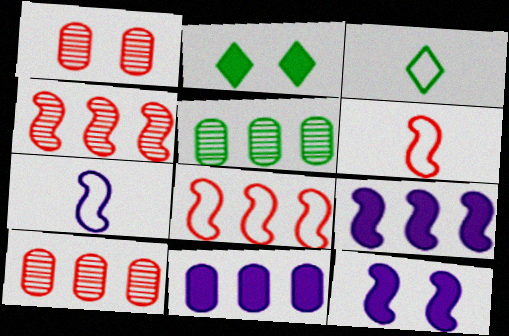[[1, 3, 9], 
[2, 7, 10], 
[3, 10, 12]]